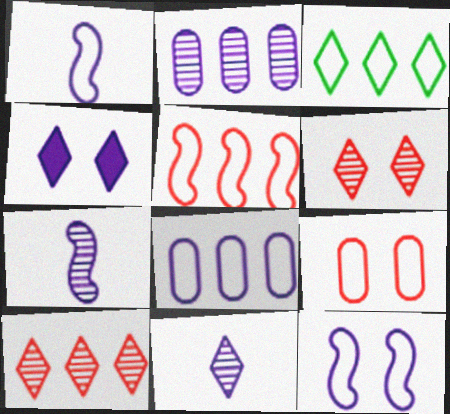[[1, 2, 4], 
[1, 3, 9], 
[3, 5, 8], 
[4, 7, 8]]